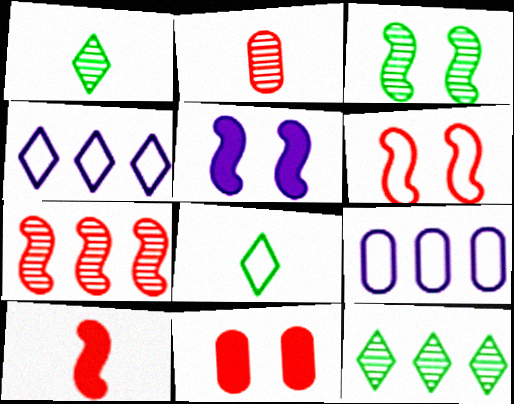[[3, 5, 6], 
[6, 7, 10], 
[6, 8, 9]]